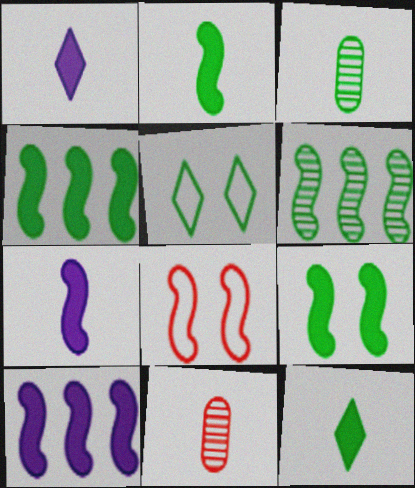[[2, 4, 9], 
[3, 4, 5], 
[5, 10, 11], 
[6, 7, 8]]